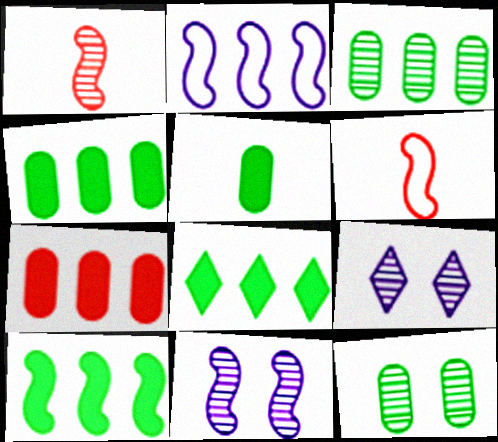[[1, 3, 9], 
[4, 6, 9], 
[4, 8, 10], 
[6, 10, 11]]